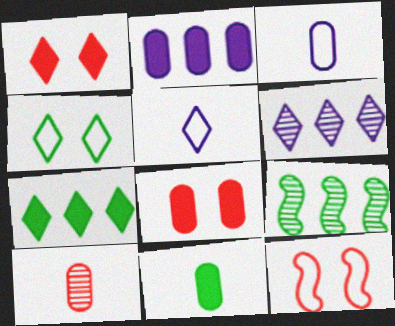[[1, 3, 9], 
[2, 8, 11], 
[3, 10, 11], 
[4, 9, 11], 
[5, 8, 9], 
[6, 11, 12]]